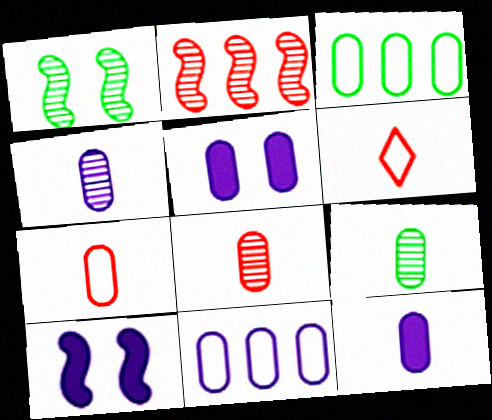[[3, 5, 8], 
[4, 5, 11], 
[4, 8, 9], 
[7, 9, 12]]